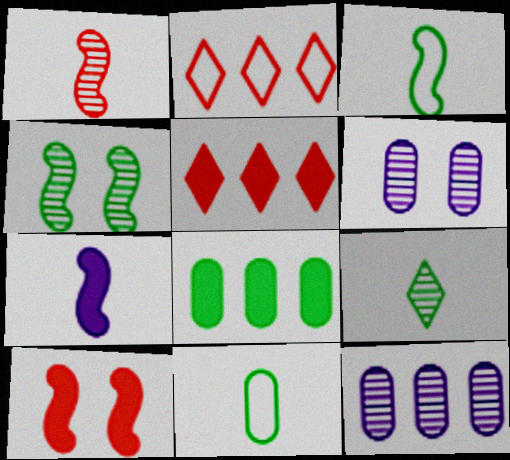[[1, 3, 7], 
[3, 5, 6]]